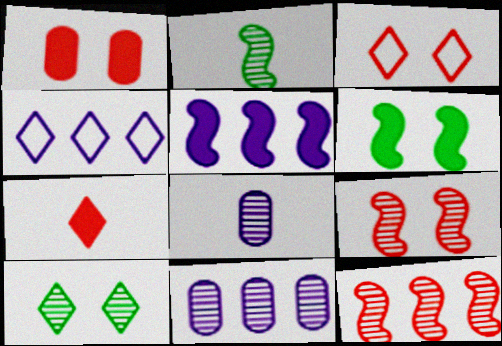[[1, 2, 4], 
[1, 3, 9], 
[4, 5, 11], 
[4, 7, 10], 
[8, 10, 12]]